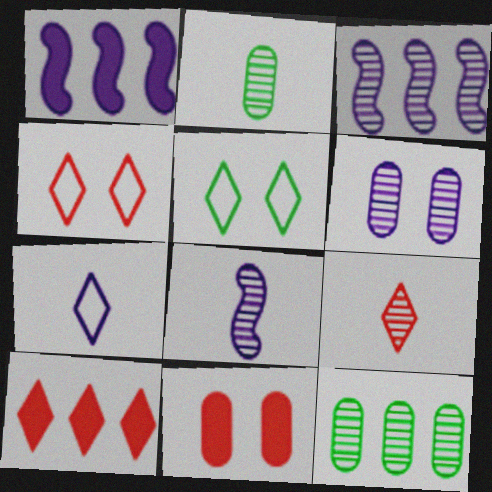[[1, 2, 4], 
[1, 6, 7], 
[2, 8, 9], 
[4, 9, 10]]